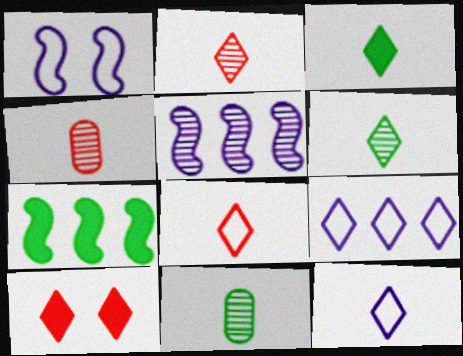[[2, 3, 12], 
[6, 9, 10]]